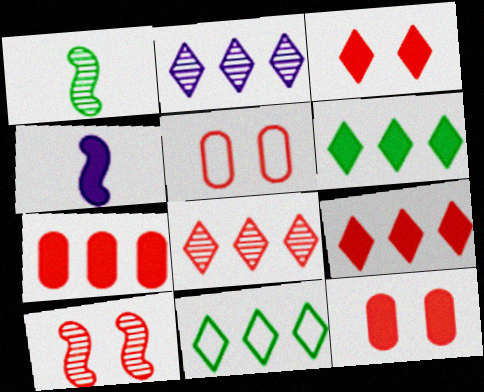[[2, 9, 11], 
[3, 5, 10], 
[4, 6, 12]]